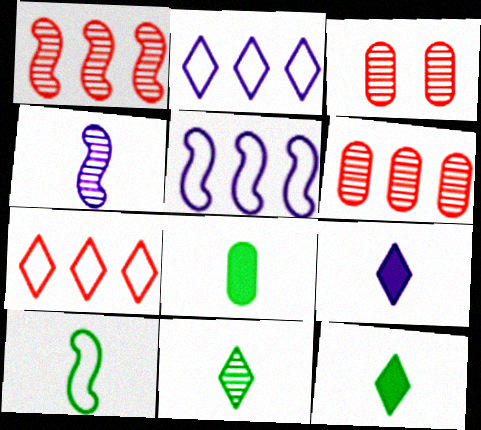[[3, 5, 12], 
[8, 10, 11]]